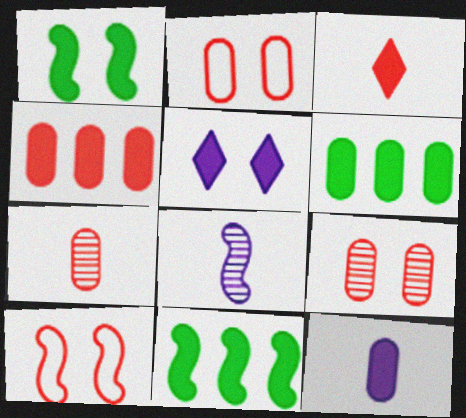[[2, 4, 7], 
[8, 10, 11]]